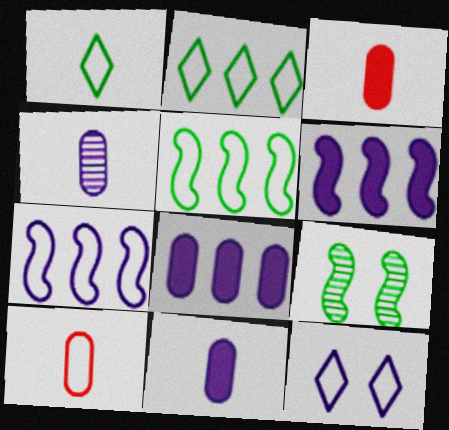[[4, 6, 12], 
[5, 10, 12]]